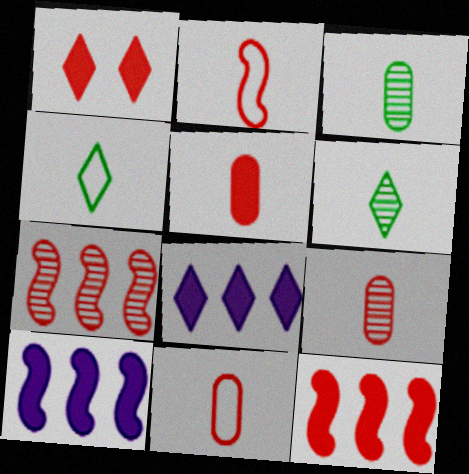[[1, 5, 12], 
[1, 7, 11], 
[5, 9, 11]]